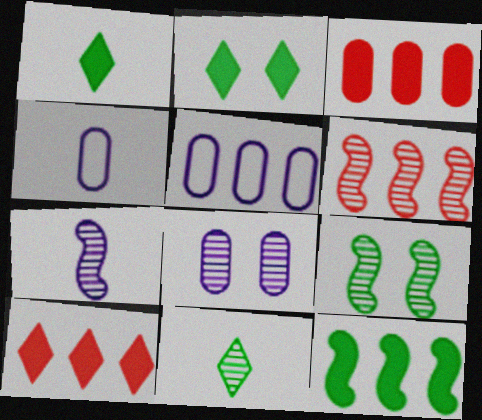[[2, 4, 6], 
[4, 9, 10], 
[6, 7, 9], 
[6, 8, 11]]